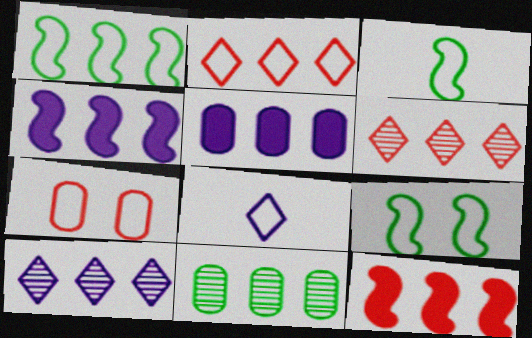[[1, 3, 9], 
[1, 5, 6], 
[1, 7, 8], 
[2, 4, 11]]